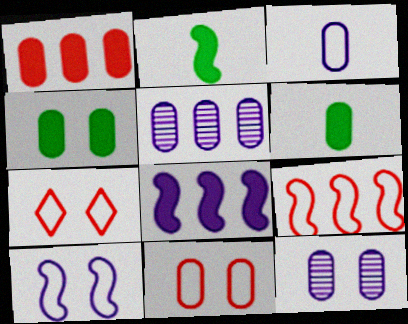[[2, 5, 7], 
[4, 11, 12], 
[5, 6, 11]]